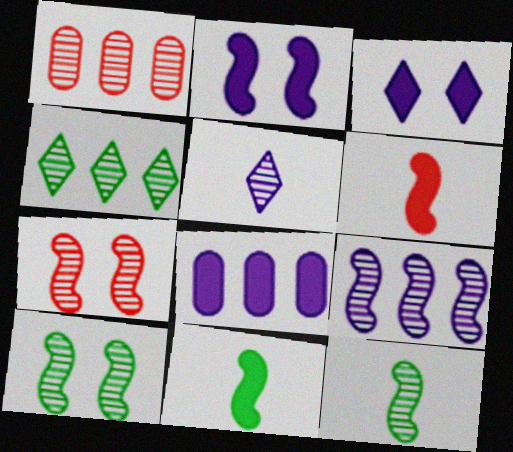[[1, 4, 9], 
[1, 5, 10], 
[7, 9, 12]]